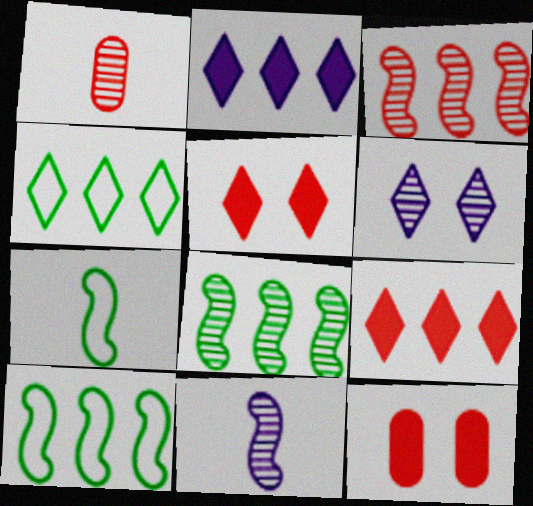[[1, 6, 8], 
[4, 11, 12]]